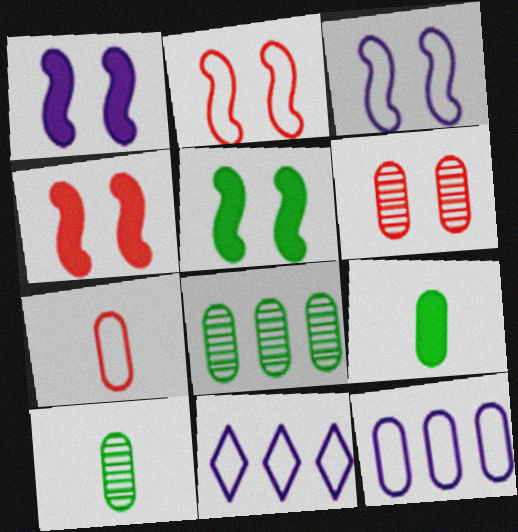[[1, 4, 5], 
[4, 10, 11], 
[6, 9, 12]]